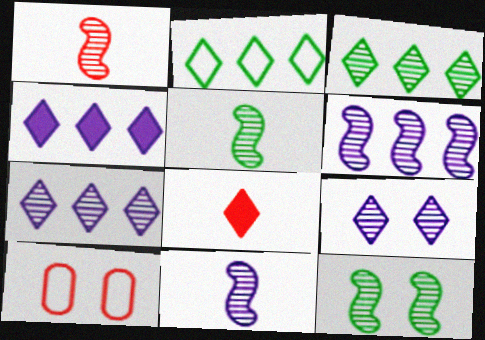[[1, 5, 11], 
[1, 6, 12], 
[2, 8, 9], 
[4, 5, 10]]